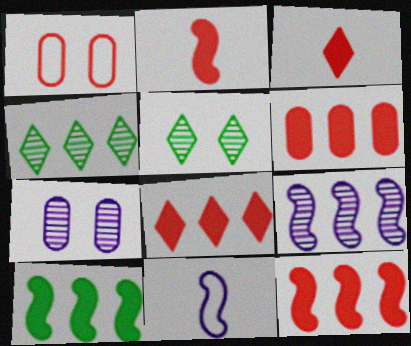[[5, 6, 11], 
[6, 8, 12]]